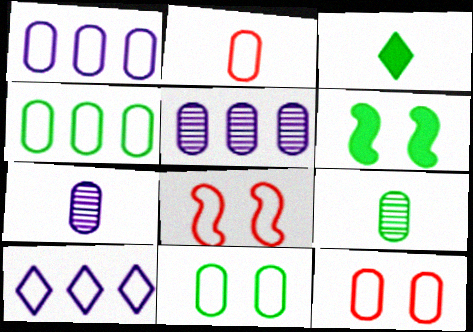[[1, 2, 11], 
[3, 5, 8]]